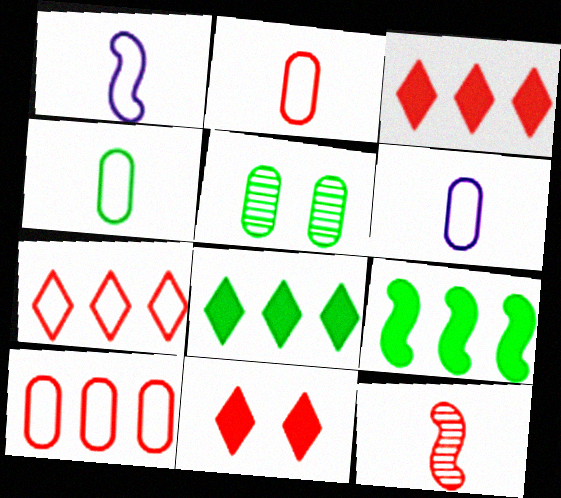[[1, 3, 5], 
[2, 4, 6], 
[10, 11, 12]]